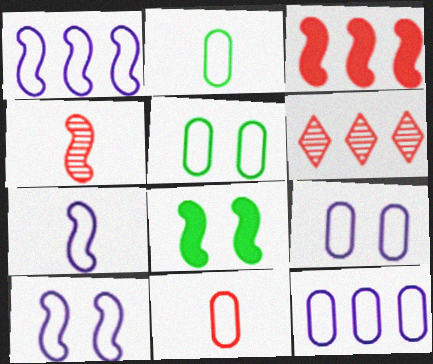[[1, 4, 8], 
[1, 7, 10], 
[5, 11, 12]]